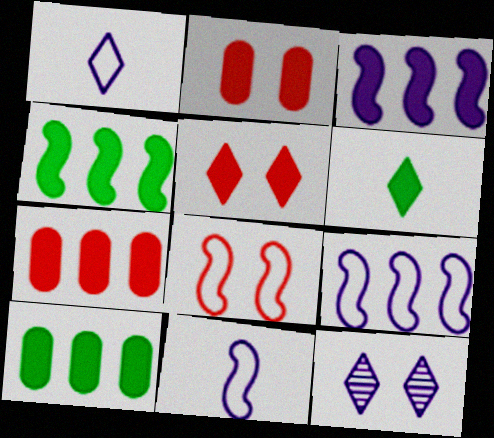[[2, 3, 6]]